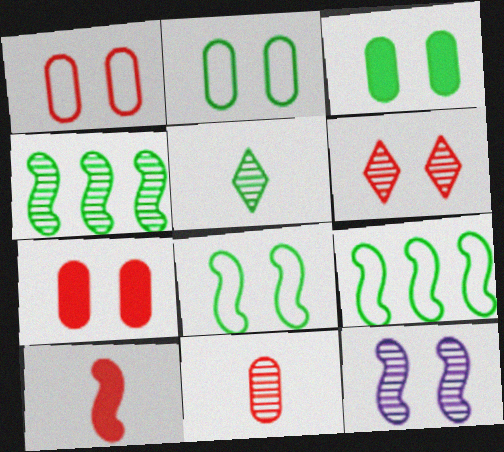[[3, 5, 9], 
[9, 10, 12]]